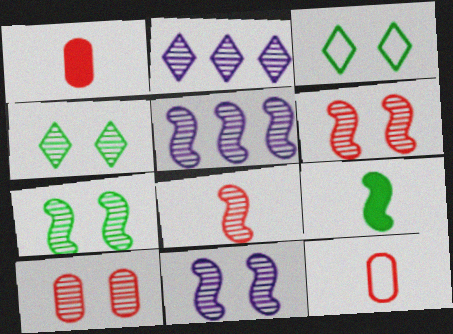[[1, 3, 5], 
[4, 10, 11], 
[5, 7, 8], 
[6, 7, 11]]